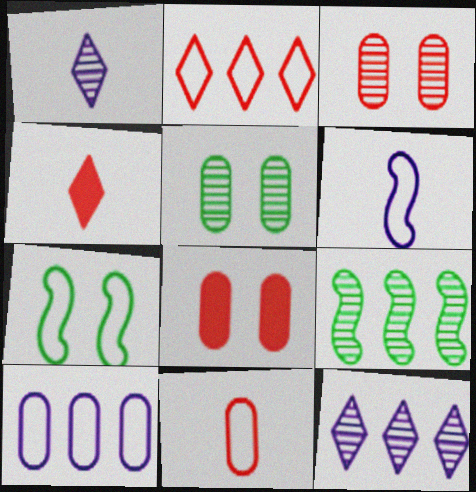[[1, 3, 9]]